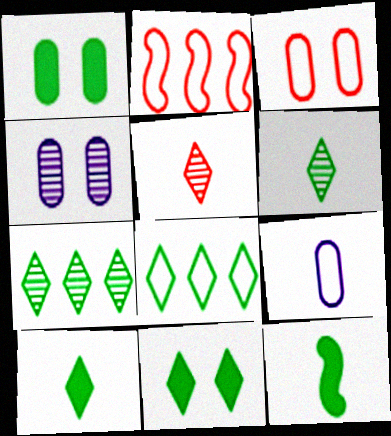[[1, 3, 4], 
[2, 4, 10], 
[5, 9, 12], 
[6, 8, 11]]